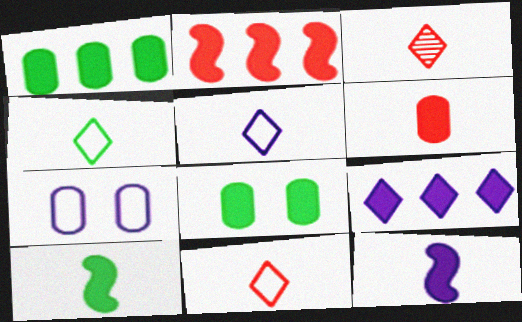[[1, 2, 9], 
[4, 5, 11]]